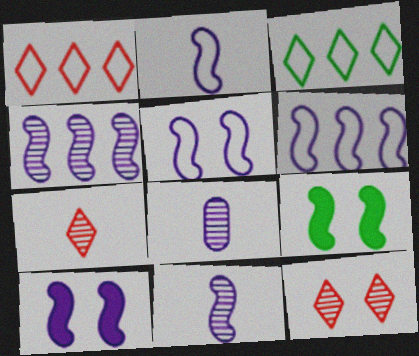[[1, 8, 9], 
[2, 4, 10], 
[2, 5, 6], 
[6, 10, 11]]